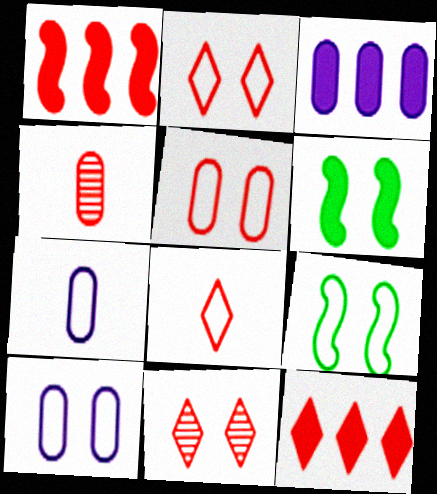[[1, 2, 4], 
[2, 9, 10], 
[6, 10, 11], 
[8, 11, 12]]